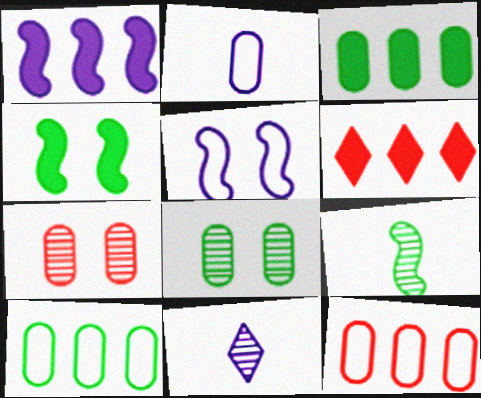[[1, 3, 6], 
[2, 3, 7], 
[4, 11, 12]]